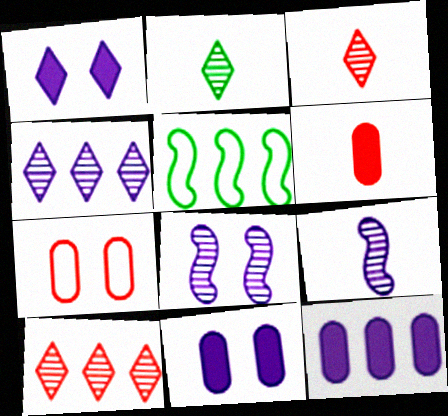[[3, 5, 11], 
[5, 10, 12]]